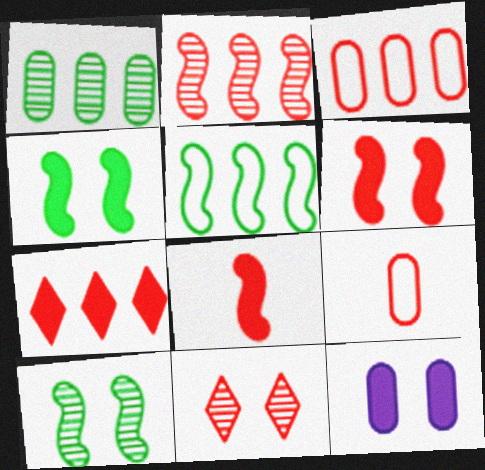[[1, 9, 12], 
[2, 3, 7], 
[3, 8, 11]]